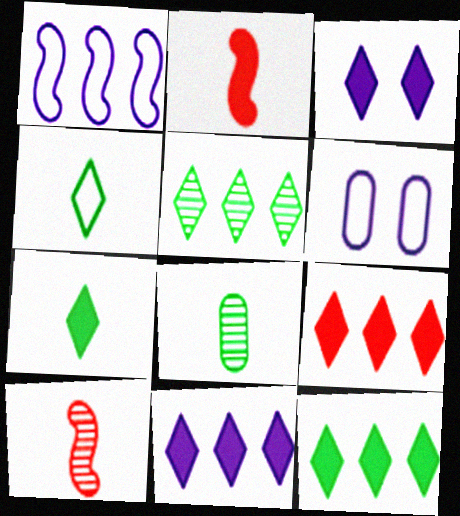[[2, 5, 6], 
[3, 7, 9], 
[6, 10, 12], 
[9, 11, 12]]